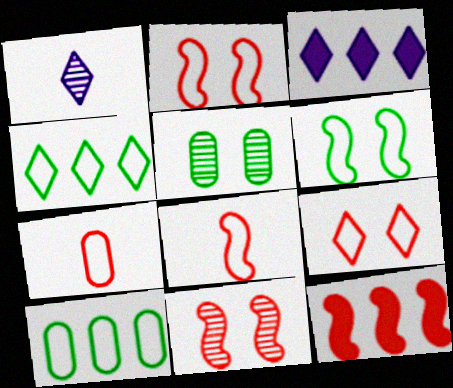[[3, 5, 8], 
[8, 11, 12]]